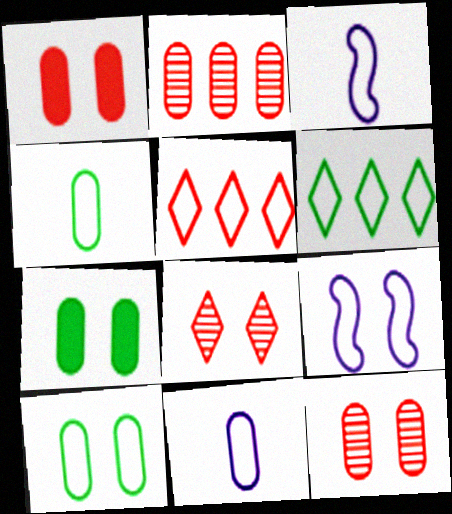[[2, 7, 11], 
[3, 5, 10], 
[4, 5, 9], 
[7, 8, 9]]